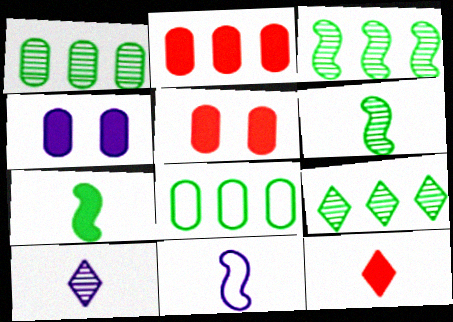[[1, 3, 9], 
[5, 9, 11]]